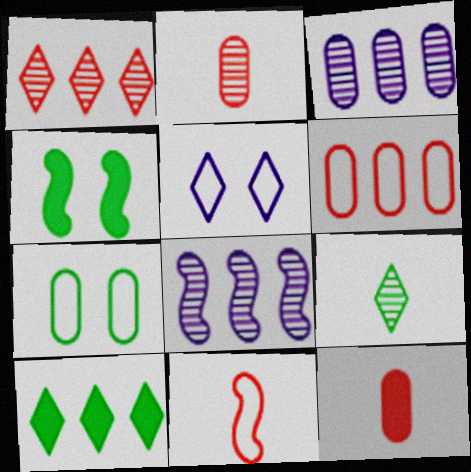[[3, 7, 12], 
[4, 8, 11], 
[6, 8, 10]]